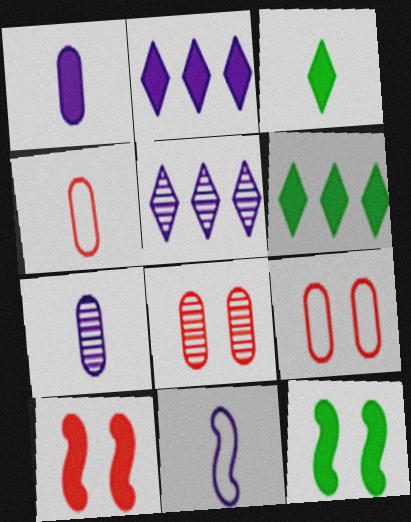[[1, 6, 10], 
[4, 5, 12], 
[6, 8, 11]]